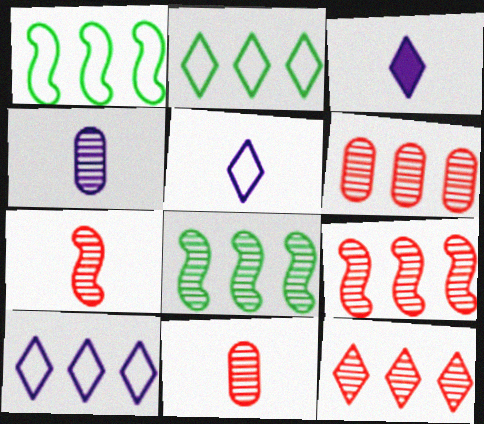[[6, 9, 12]]